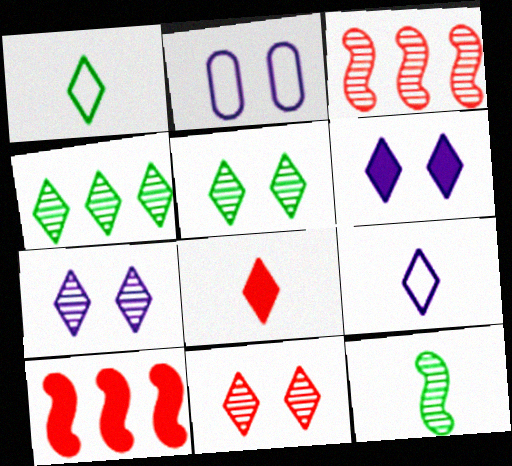[[5, 7, 11]]